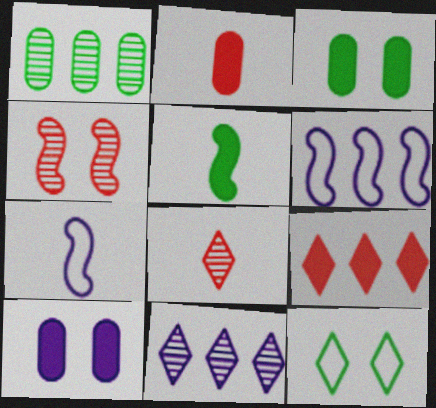[[1, 5, 12], 
[1, 6, 9], 
[3, 6, 8], 
[4, 5, 6], 
[4, 10, 12], 
[5, 9, 10], 
[7, 10, 11]]